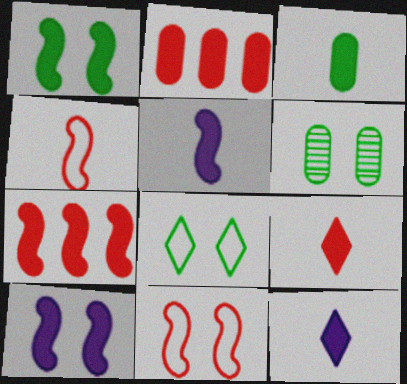[[1, 2, 12], 
[1, 5, 7], 
[1, 6, 8], 
[3, 5, 9]]